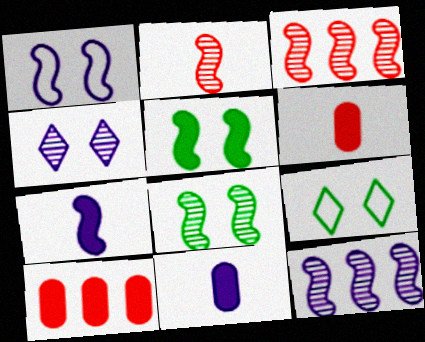[[1, 7, 12], 
[2, 8, 12], 
[3, 9, 11], 
[6, 9, 12]]